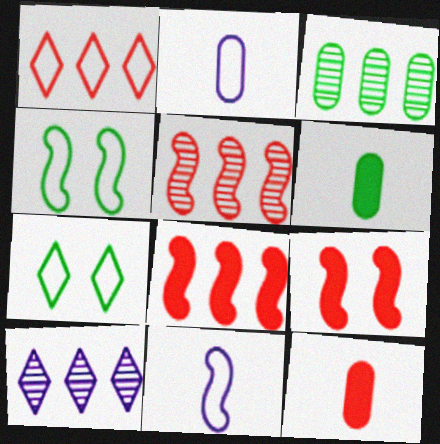[[1, 2, 4], 
[3, 5, 10], 
[4, 10, 12]]